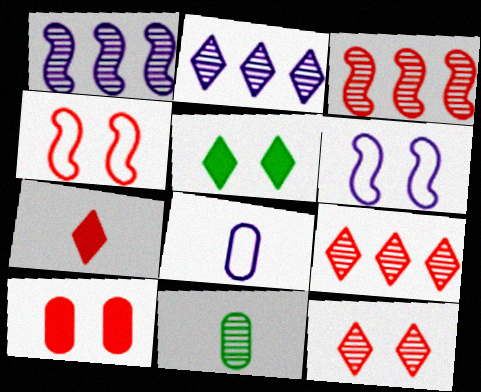[[1, 11, 12], 
[3, 5, 8], 
[4, 10, 12]]